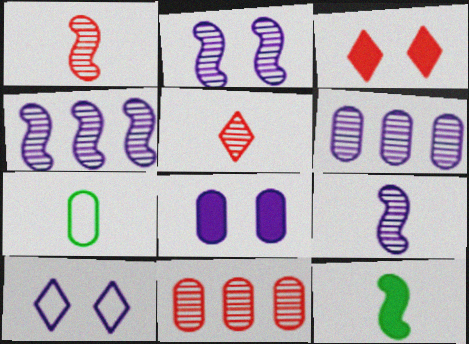[[2, 4, 9], 
[2, 8, 10], 
[3, 4, 7], 
[7, 8, 11], 
[10, 11, 12]]